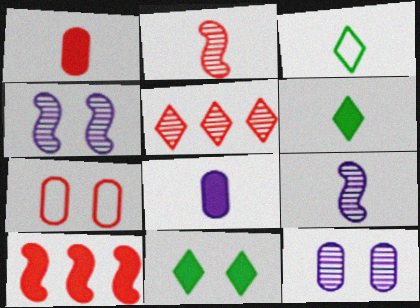[[1, 3, 9], 
[2, 3, 8], 
[3, 10, 12], 
[4, 7, 11], 
[8, 10, 11]]